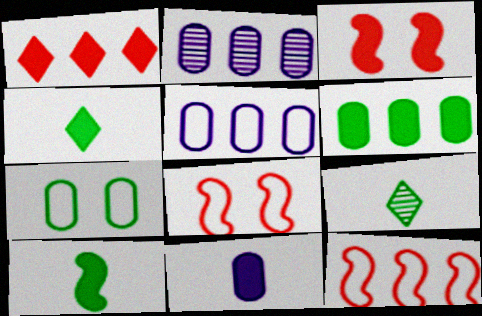[[2, 4, 8], 
[3, 5, 9]]